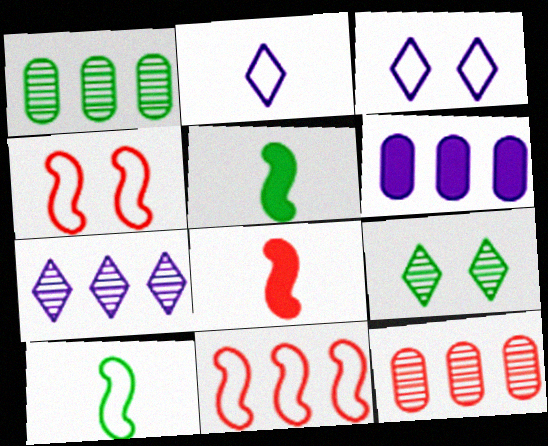[[1, 3, 8], 
[3, 5, 12]]